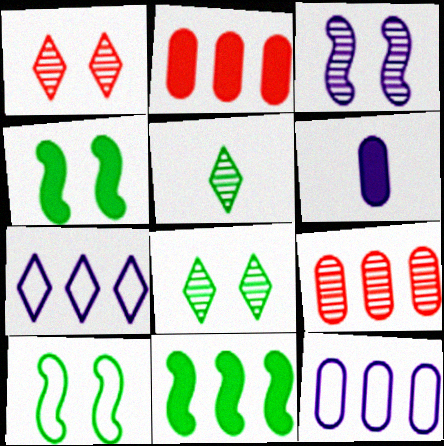[[3, 5, 9], 
[3, 6, 7], 
[7, 9, 11]]